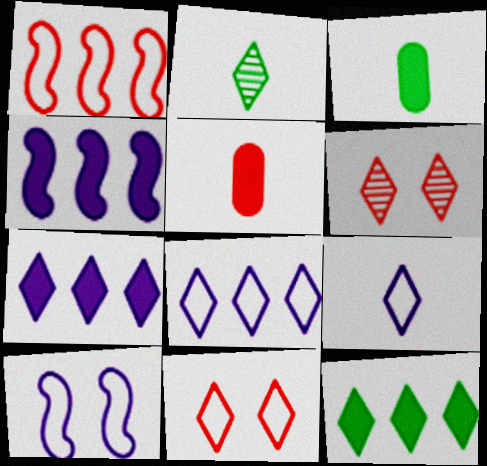[[1, 5, 6], 
[2, 7, 11], 
[6, 9, 12]]